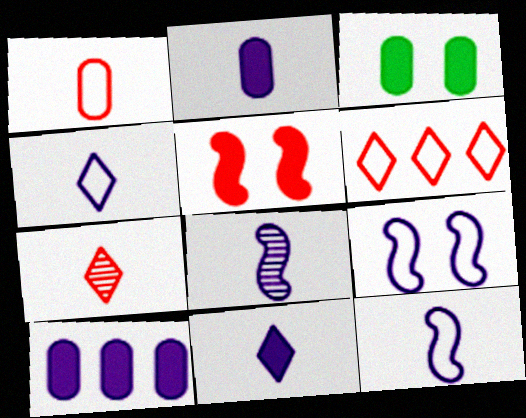[[2, 4, 8], 
[3, 6, 8]]